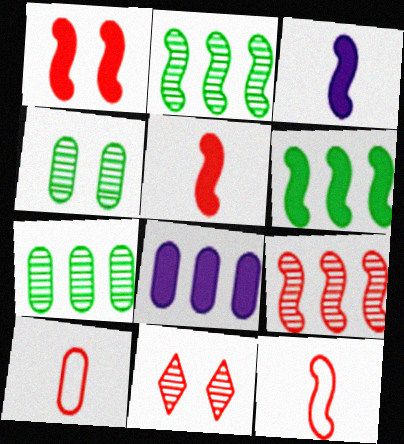[[1, 3, 6], 
[1, 9, 12], 
[4, 8, 10]]